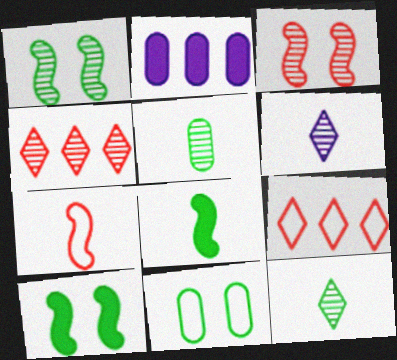[]